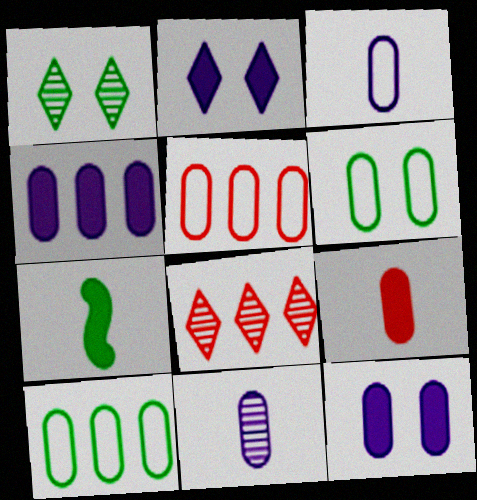[[1, 7, 10], 
[3, 5, 6]]